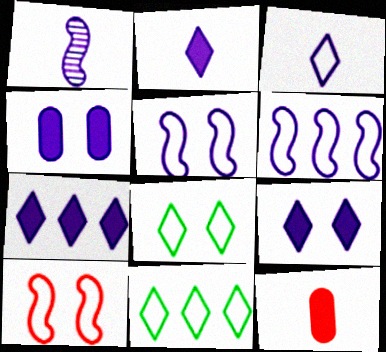[[2, 7, 9]]